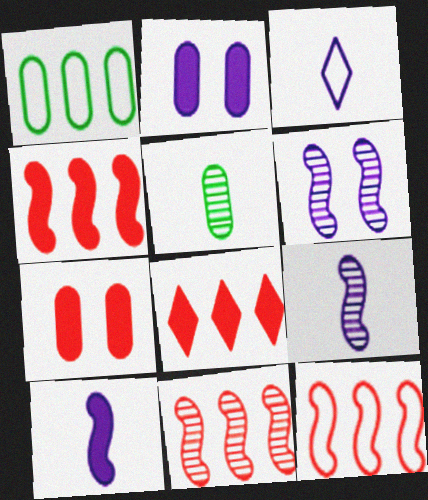[[4, 11, 12]]